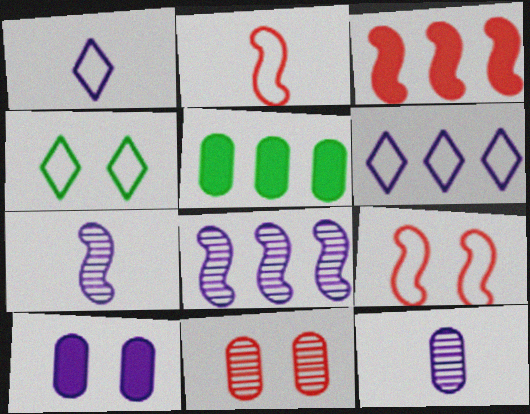[[1, 8, 10], 
[3, 4, 12], 
[6, 7, 10]]